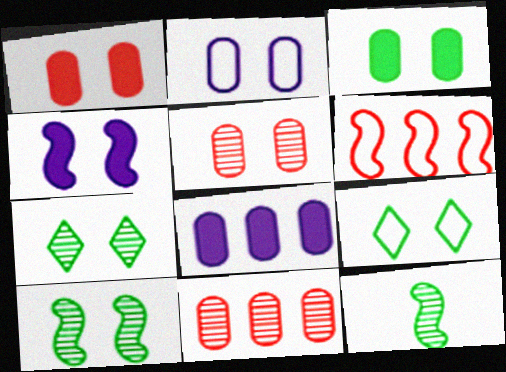[[2, 3, 5], 
[3, 9, 10], 
[4, 5, 9], 
[4, 6, 12]]